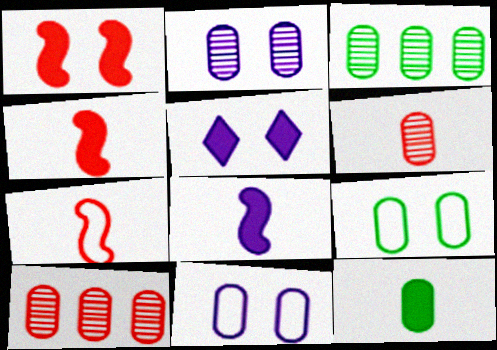[[2, 3, 6], 
[3, 5, 7], 
[3, 9, 12], 
[10, 11, 12]]